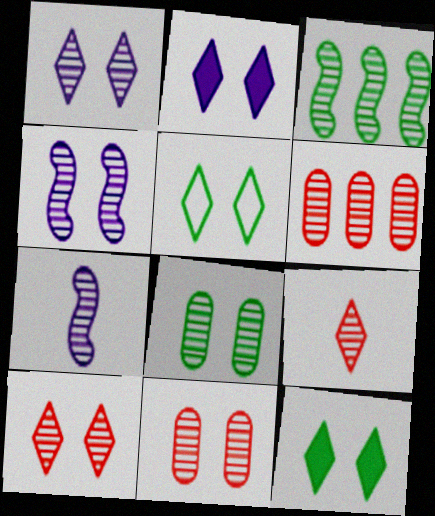[[2, 5, 10], 
[4, 8, 10]]